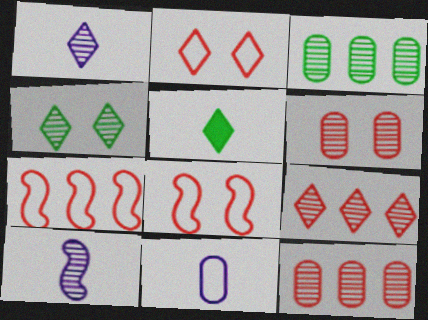[[1, 4, 9], 
[4, 10, 12]]